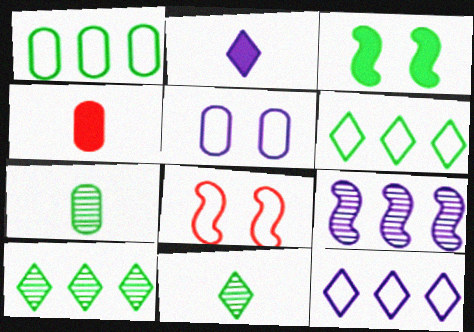[[1, 3, 11], 
[2, 5, 9], 
[3, 6, 7]]